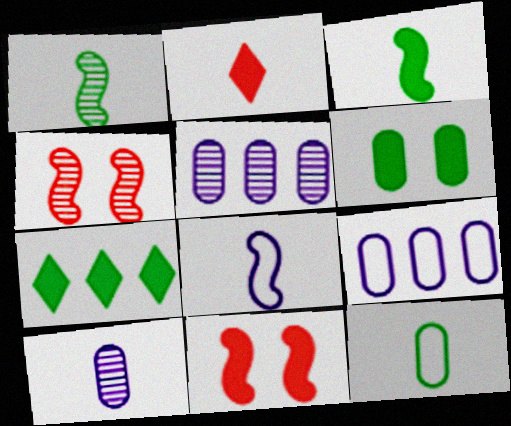[[3, 6, 7]]